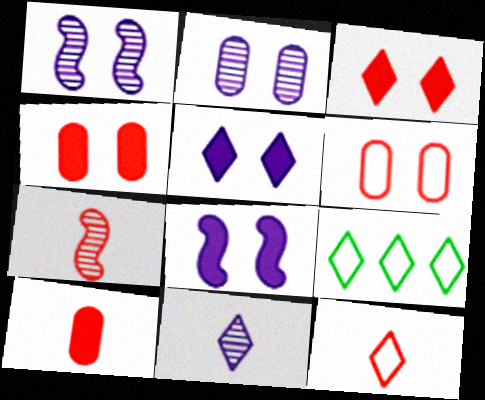[[1, 9, 10], 
[3, 9, 11], 
[7, 10, 12]]